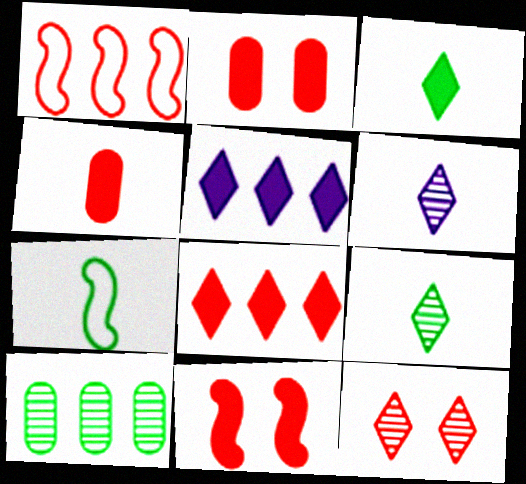[[1, 4, 12], 
[1, 5, 10], 
[4, 6, 7], 
[4, 8, 11]]